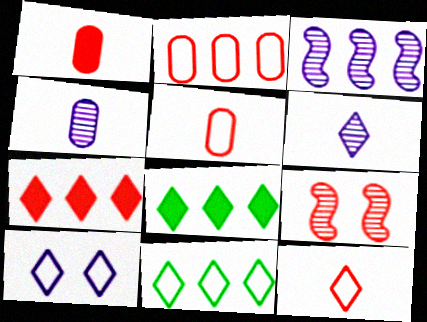[[2, 3, 8], 
[5, 7, 9], 
[10, 11, 12]]